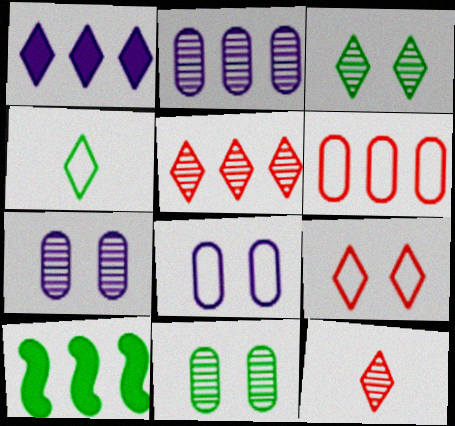[[4, 10, 11], 
[8, 10, 12]]